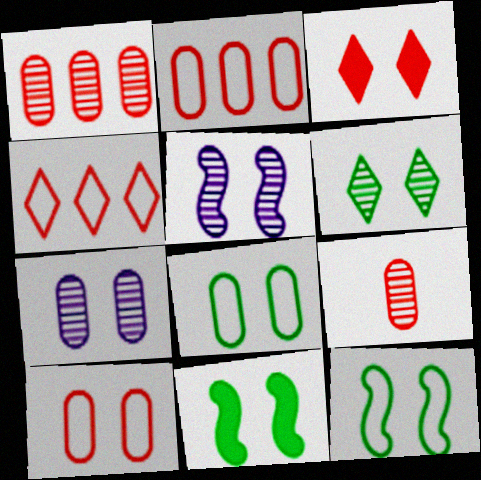[[3, 5, 8], 
[3, 7, 12], 
[6, 8, 11]]